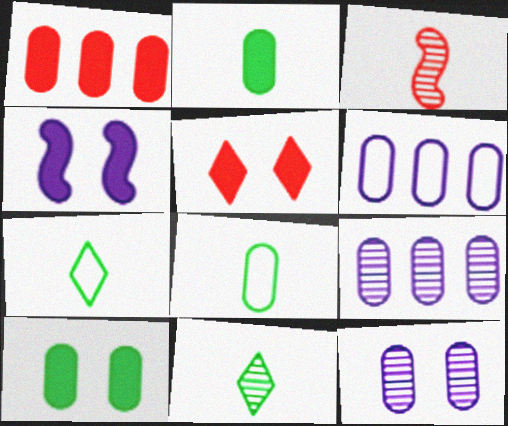[[1, 8, 12], 
[4, 5, 10]]